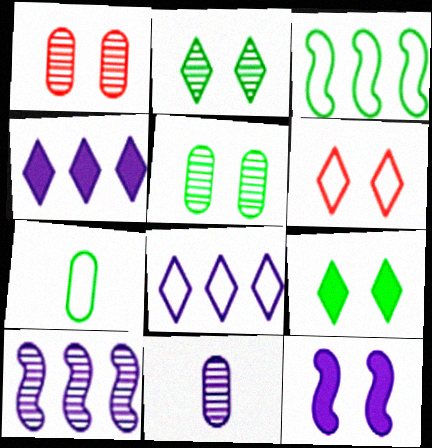[[5, 6, 12], 
[8, 11, 12]]